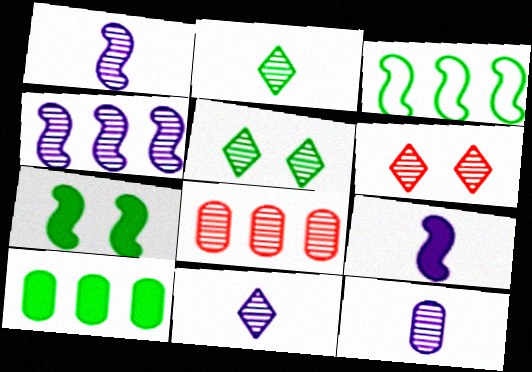[[1, 5, 8], 
[1, 11, 12]]